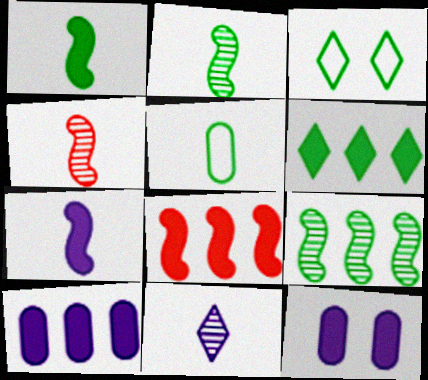[[3, 4, 10], 
[6, 8, 10]]